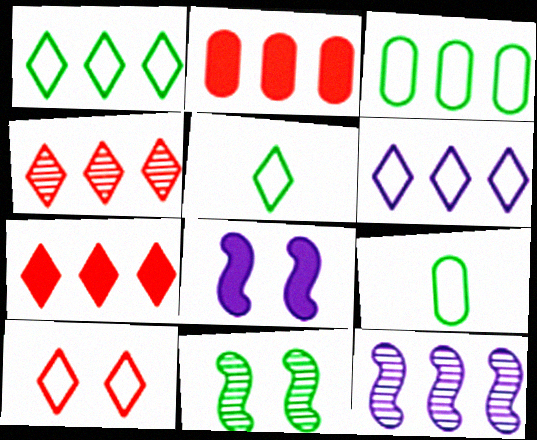[[1, 2, 12], 
[3, 7, 12], 
[4, 8, 9], 
[5, 6, 10]]